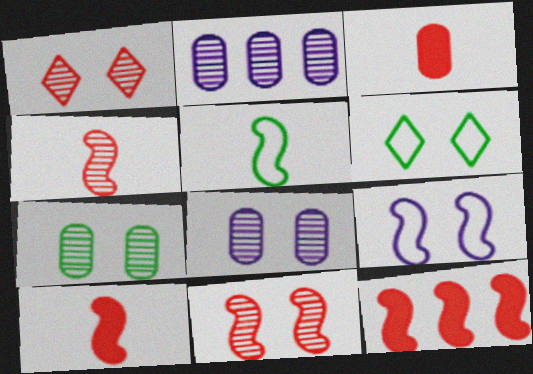[[2, 6, 10]]